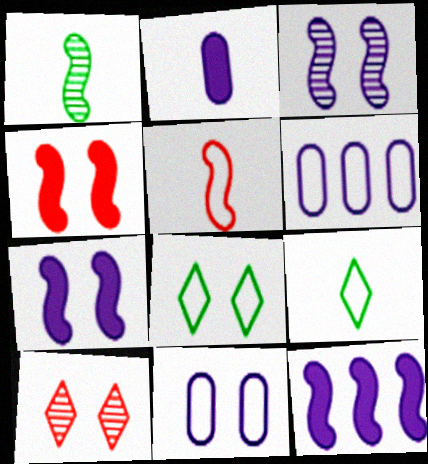[[5, 6, 8]]